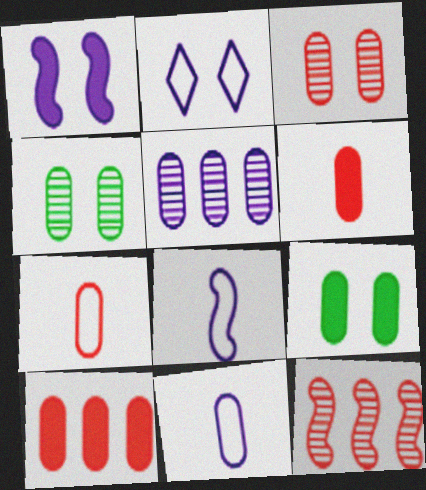[[3, 7, 10], 
[4, 10, 11], 
[5, 7, 9]]